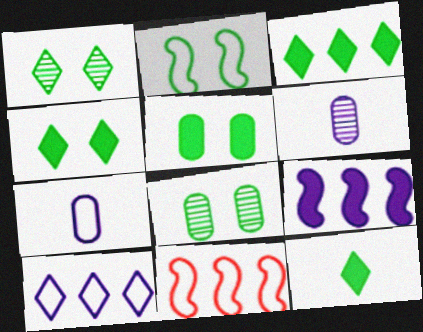[[1, 2, 5], 
[2, 4, 8], 
[3, 4, 12], 
[4, 6, 11]]